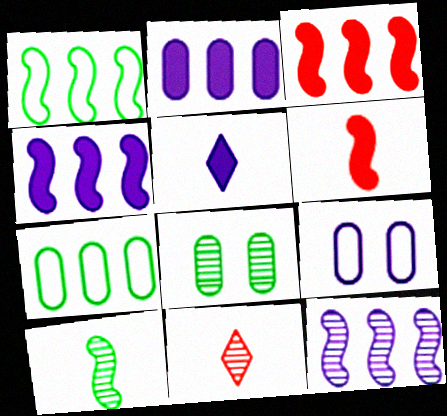[[1, 3, 12], 
[5, 9, 12], 
[8, 11, 12]]